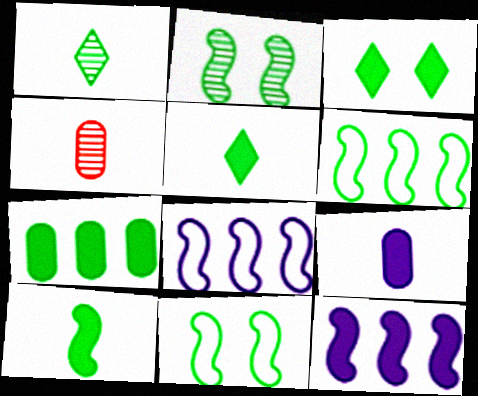[[1, 7, 11], 
[2, 6, 10], 
[3, 4, 8], 
[3, 7, 10]]